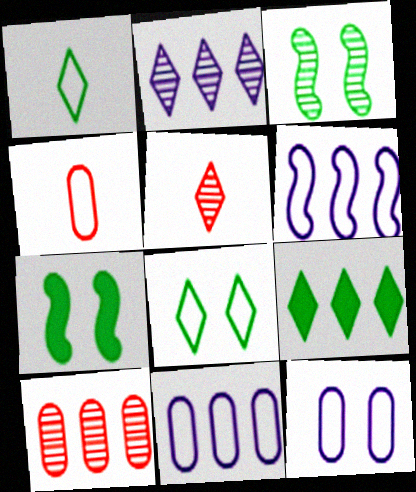[[2, 4, 7], 
[4, 6, 8], 
[5, 7, 11], 
[6, 9, 10]]